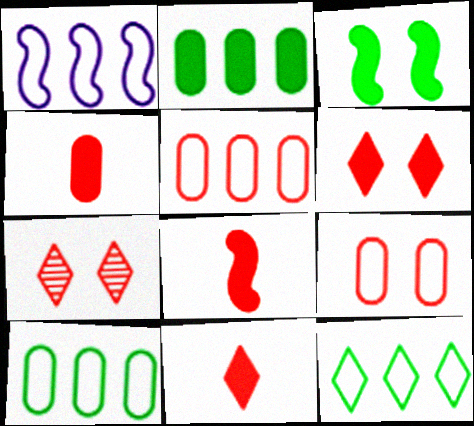[[1, 5, 12], 
[4, 8, 11], 
[5, 7, 8]]